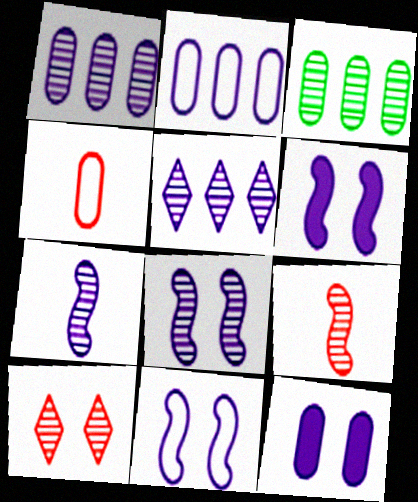[[3, 4, 12], 
[3, 7, 10], 
[6, 8, 11]]